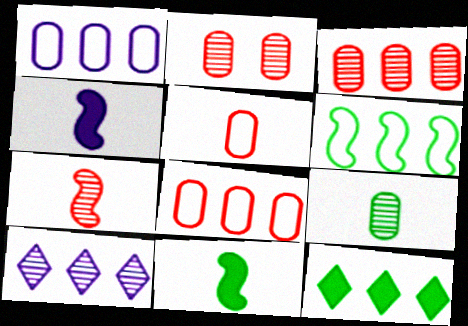[]